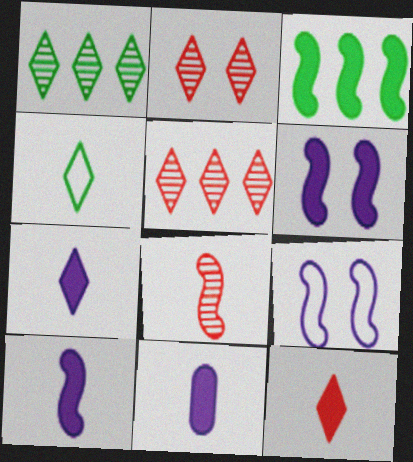[[3, 8, 9], 
[4, 8, 11], 
[7, 10, 11]]